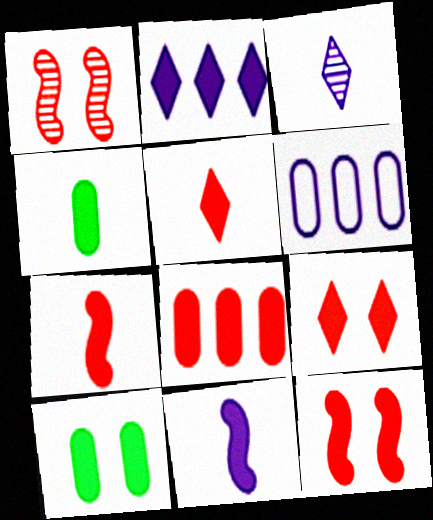[[2, 4, 12], 
[2, 7, 10], 
[4, 5, 11], 
[5, 8, 12], 
[7, 8, 9]]